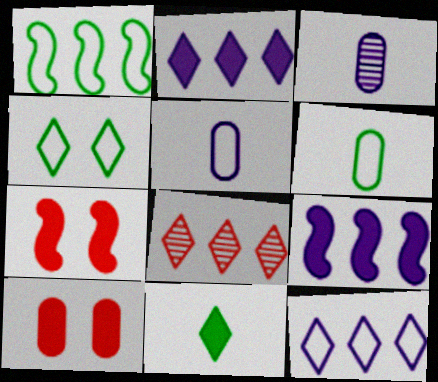[[1, 4, 6], 
[9, 10, 11]]